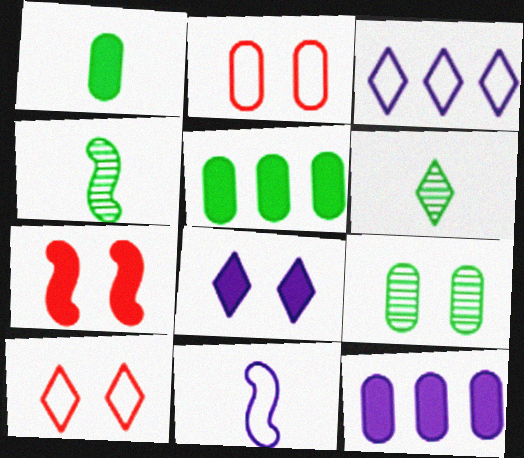[[4, 10, 12]]